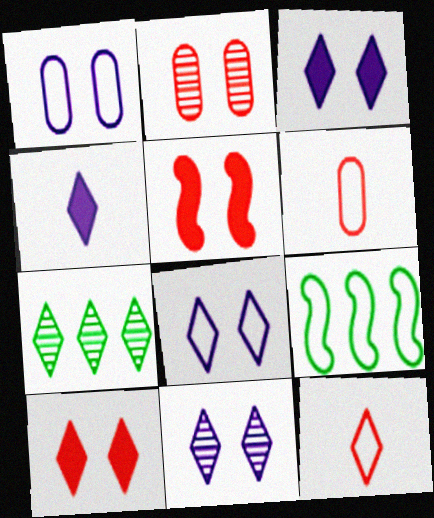[[1, 9, 12], 
[2, 4, 9], 
[3, 7, 12], 
[3, 8, 11], 
[6, 8, 9]]